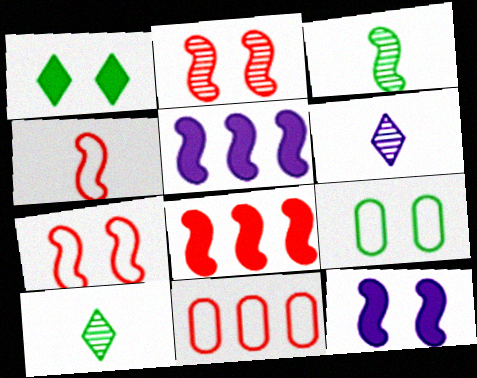[[2, 4, 8], 
[3, 5, 7], 
[6, 8, 9], 
[10, 11, 12]]